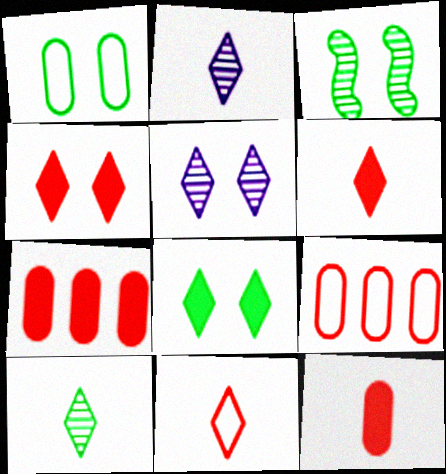[[1, 3, 8]]